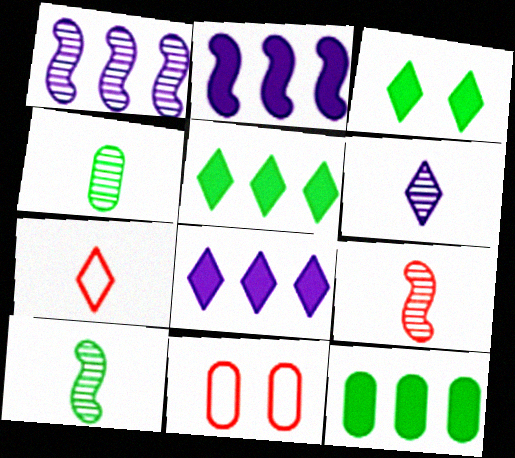[[4, 6, 9], 
[8, 10, 11]]